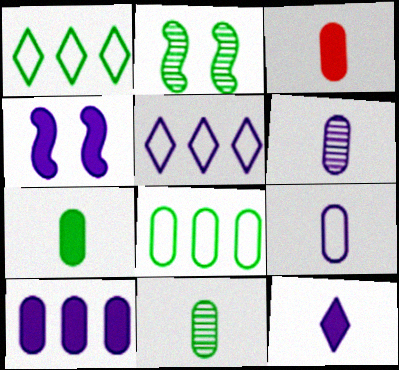[[1, 2, 7], 
[2, 3, 5], 
[3, 9, 11], 
[4, 5, 6], 
[4, 10, 12]]